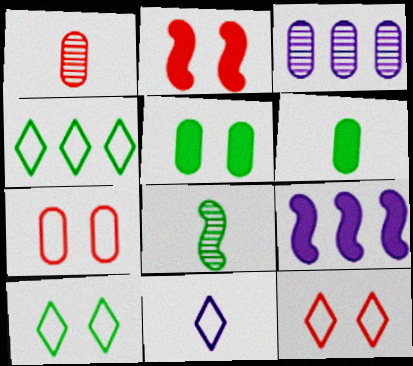[[1, 9, 10], 
[3, 6, 7], 
[4, 5, 8], 
[4, 11, 12]]